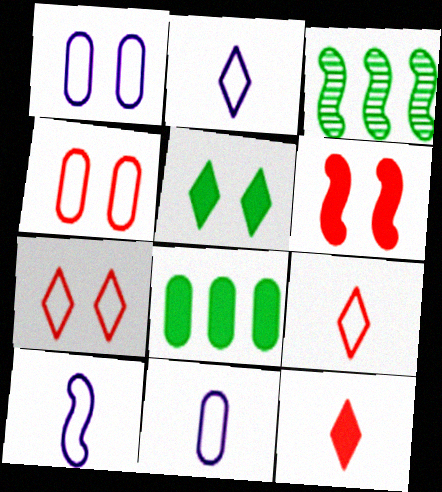[[1, 3, 12], 
[2, 10, 11], 
[3, 6, 10]]